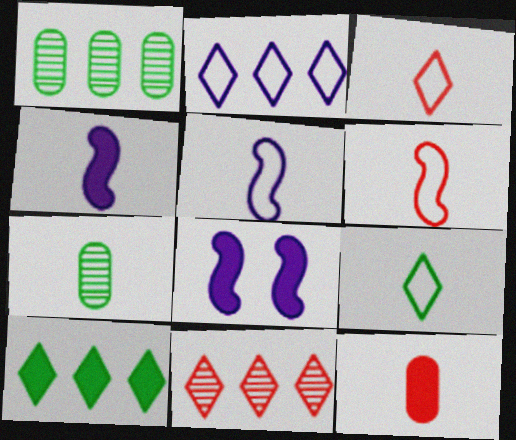[[1, 3, 8], 
[2, 10, 11], 
[3, 4, 7], 
[8, 10, 12]]